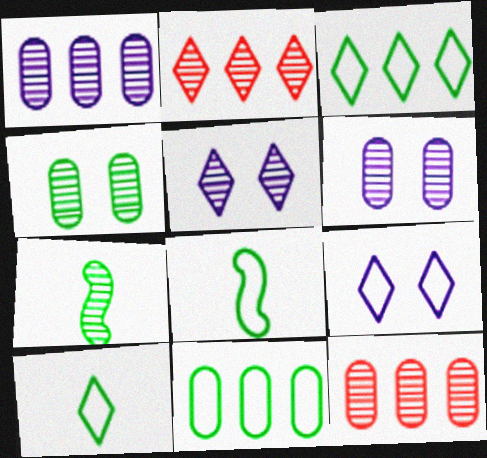[[2, 6, 7], 
[5, 7, 12]]